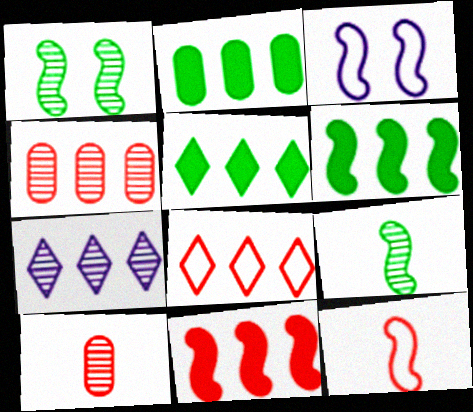[[1, 7, 10], 
[2, 5, 6], 
[3, 5, 10], 
[3, 9, 11], 
[4, 8, 11], 
[5, 7, 8]]